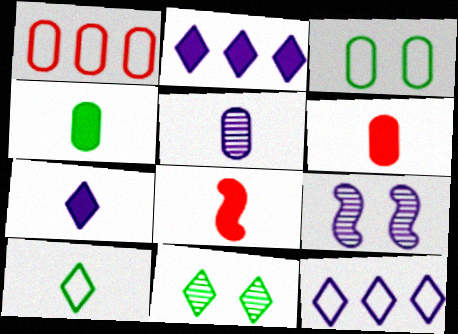[[4, 7, 8], 
[5, 8, 10]]